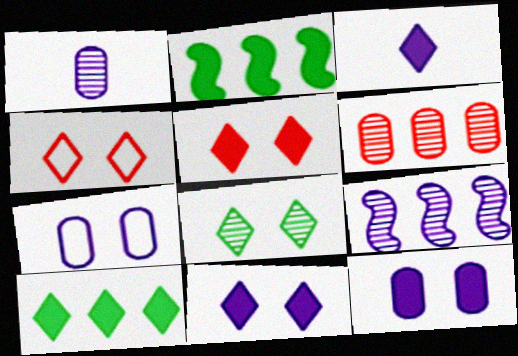[[1, 2, 4], 
[3, 5, 10], 
[3, 7, 9], 
[4, 8, 11]]